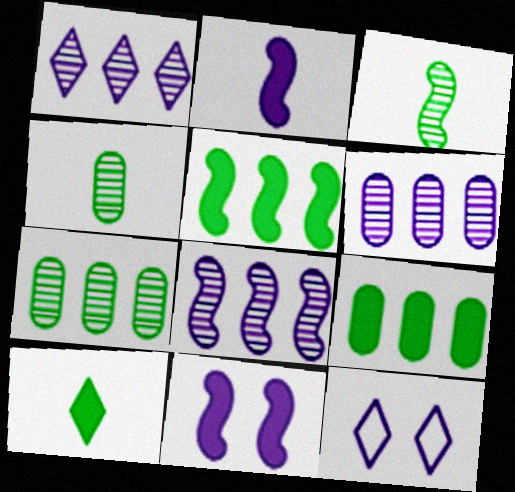[[1, 6, 8], 
[2, 6, 12]]